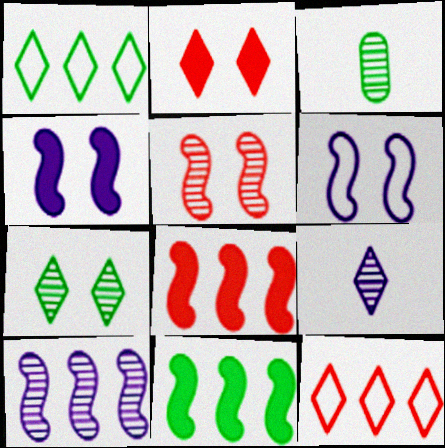[[1, 2, 9], 
[3, 4, 12]]